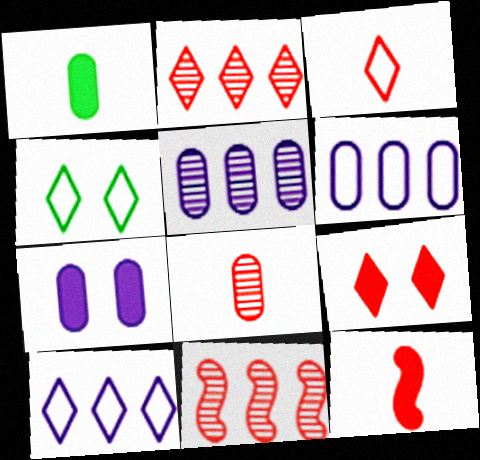[[2, 3, 9], 
[3, 4, 10], 
[3, 8, 12], 
[4, 5, 12]]